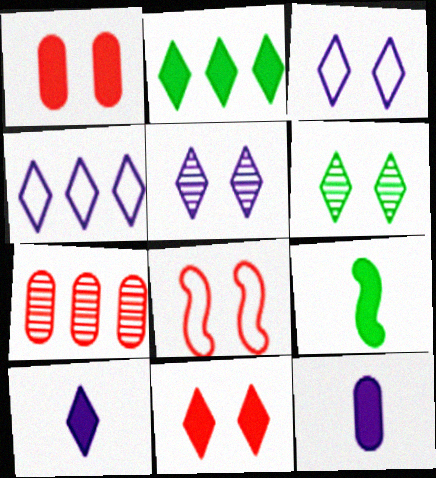[[2, 10, 11], 
[3, 6, 11], 
[3, 7, 9], 
[4, 5, 10]]